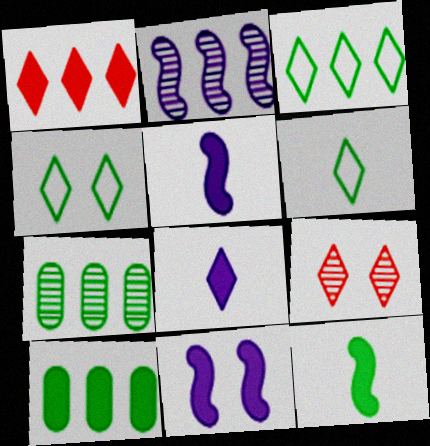[[3, 4, 6], 
[3, 8, 9], 
[4, 7, 12]]